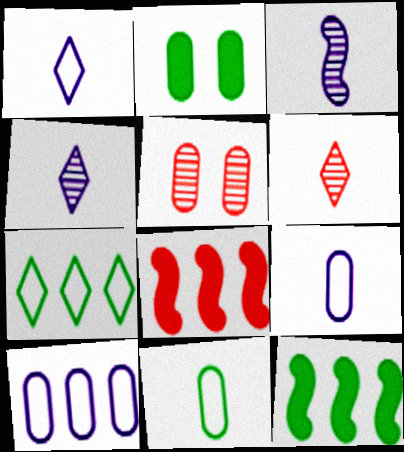[[1, 5, 12]]